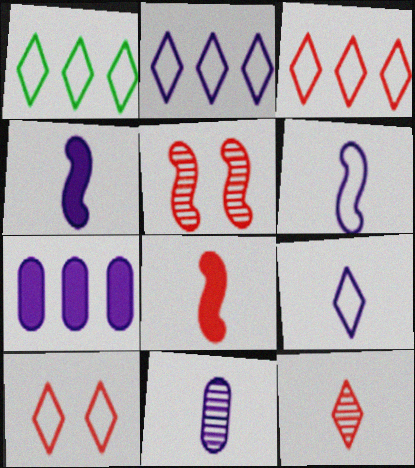[[1, 2, 3], 
[1, 9, 10], 
[4, 9, 11]]